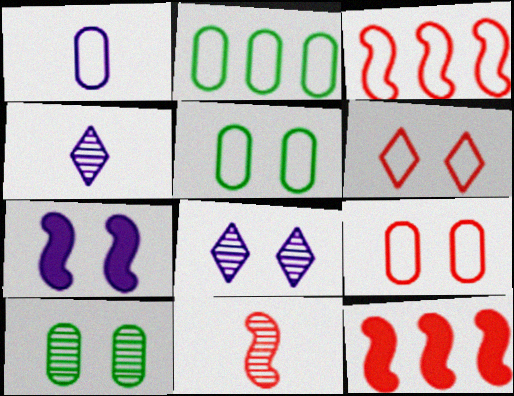[[1, 2, 9], 
[4, 5, 12], 
[6, 7, 10]]